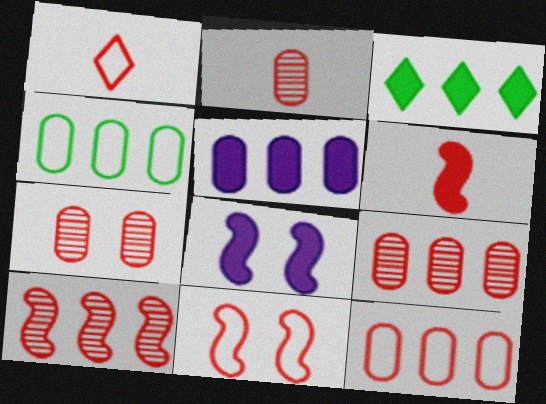[[1, 2, 6], 
[1, 11, 12], 
[2, 7, 9], 
[4, 5, 9], 
[6, 10, 11]]